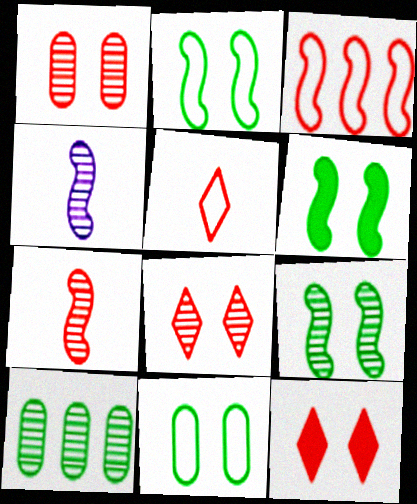[[2, 6, 9], 
[3, 4, 6], 
[4, 8, 10]]